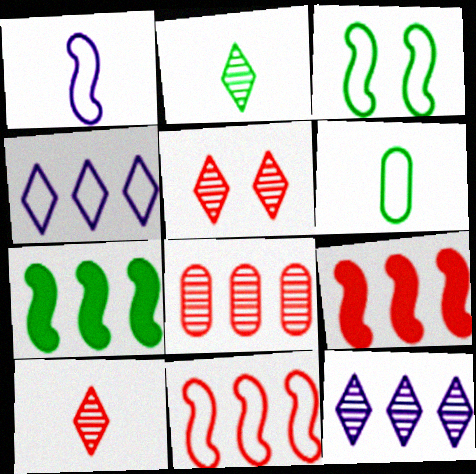[[1, 3, 11], 
[2, 5, 12], 
[4, 7, 8]]